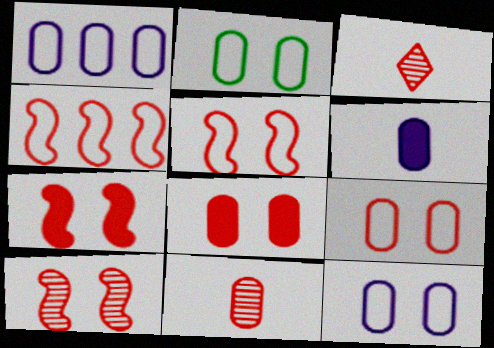[[2, 9, 12], 
[3, 4, 8], 
[5, 7, 10]]